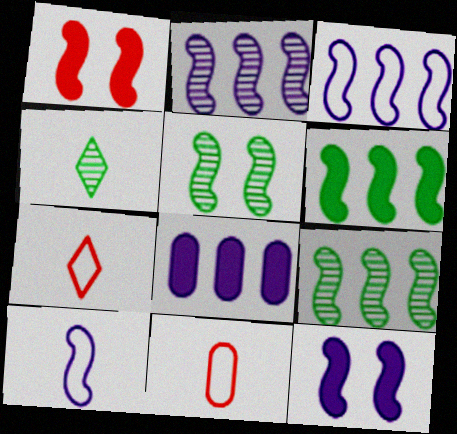[[1, 9, 10], 
[2, 10, 12], 
[5, 7, 8]]